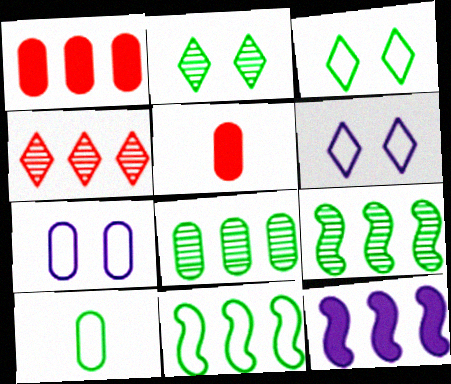[[3, 10, 11], 
[5, 6, 9], 
[5, 7, 8]]